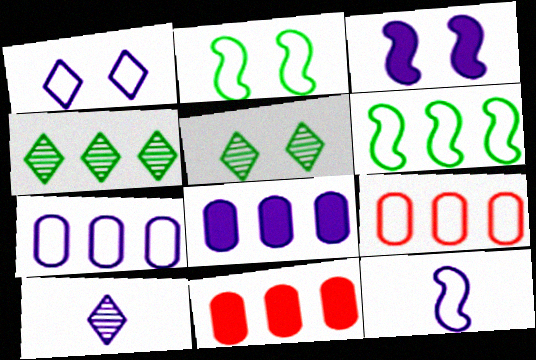[[1, 7, 12], 
[2, 10, 11], 
[3, 7, 10], 
[5, 11, 12]]